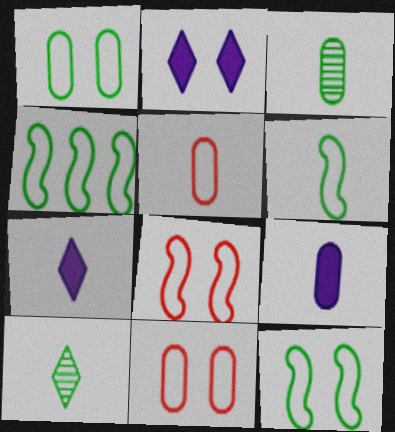[[3, 5, 9], 
[4, 6, 12]]